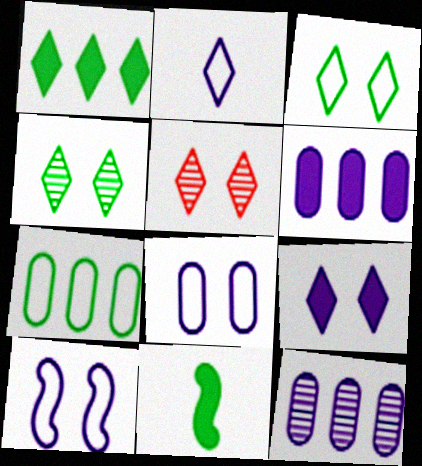[[1, 2, 5], 
[3, 5, 9], 
[4, 7, 11]]